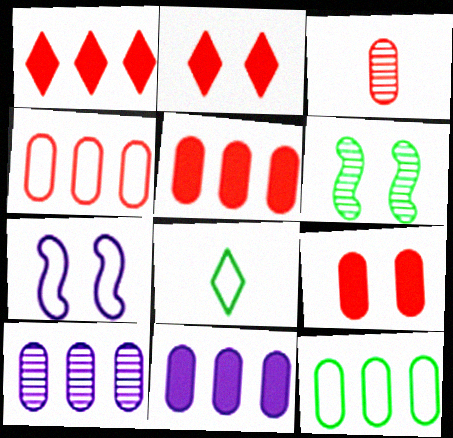[[3, 4, 9], 
[4, 7, 8], 
[5, 10, 12]]